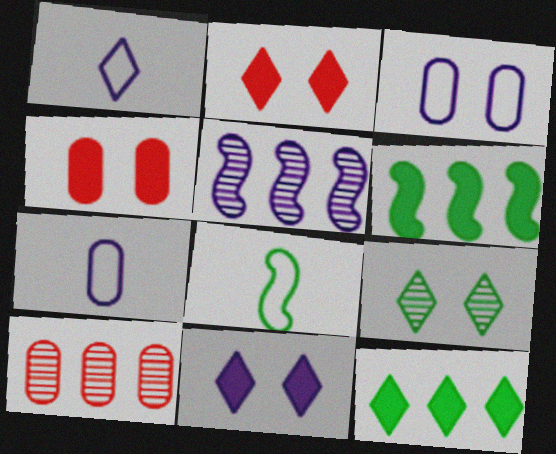[[5, 7, 11], 
[8, 10, 11]]